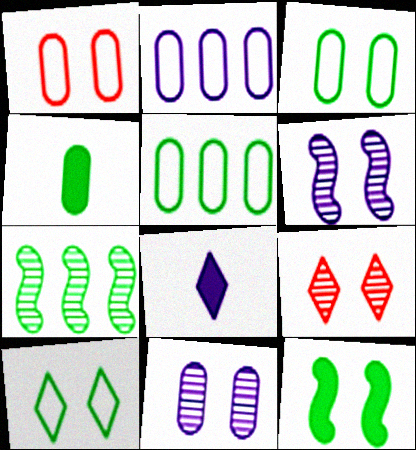[[1, 7, 8], 
[2, 6, 8], 
[4, 7, 10]]